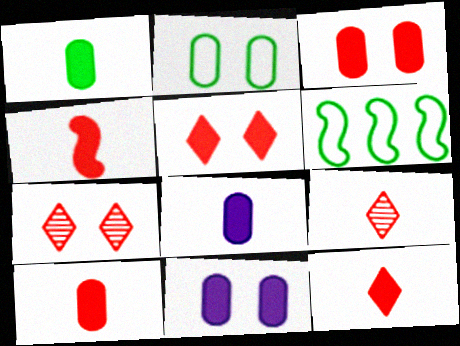[[1, 8, 10], 
[4, 10, 12], 
[6, 7, 8], 
[6, 9, 11]]